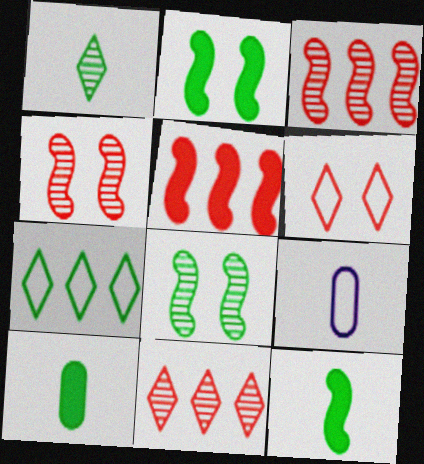[[2, 9, 11], 
[7, 8, 10]]